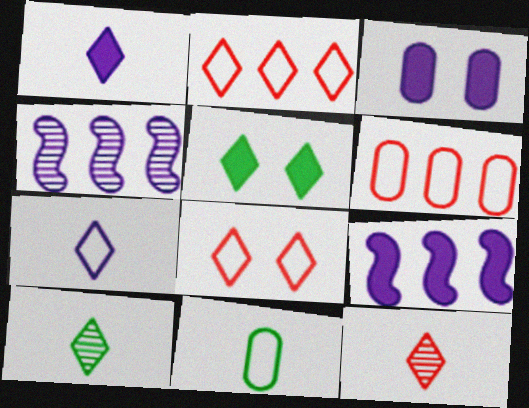[[1, 3, 9], 
[3, 4, 7]]